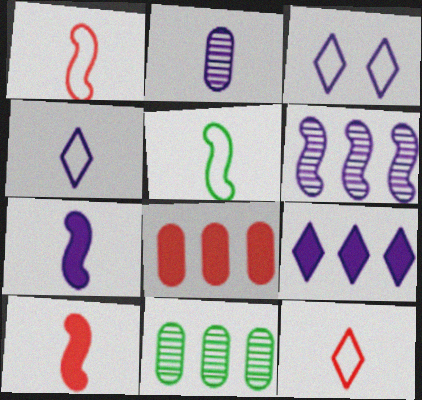[[2, 4, 7], 
[3, 10, 11]]